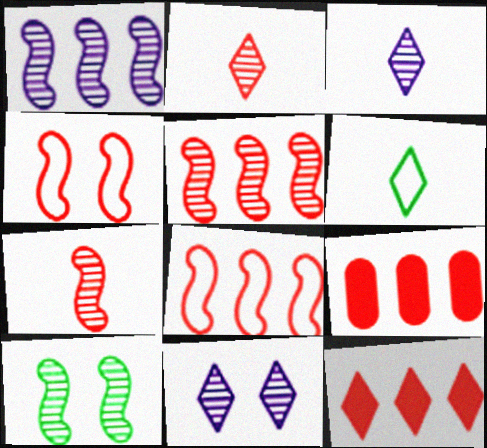[[1, 7, 10], 
[2, 4, 9], 
[6, 11, 12]]